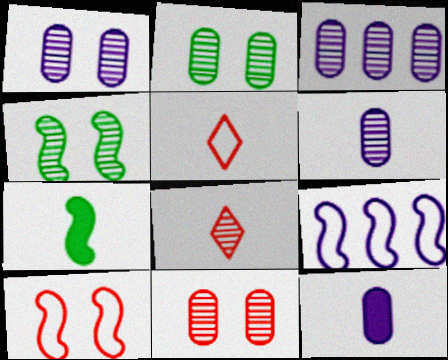[[1, 2, 11], 
[1, 3, 6], 
[3, 4, 8], 
[5, 6, 7]]